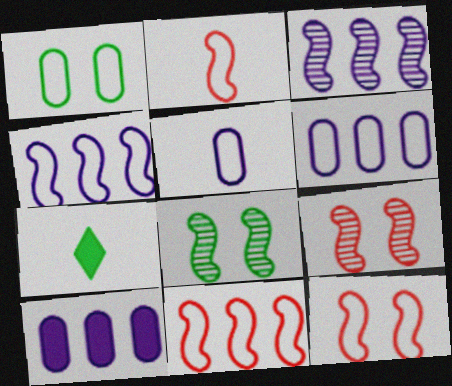[[2, 11, 12], 
[6, 7, 9]]